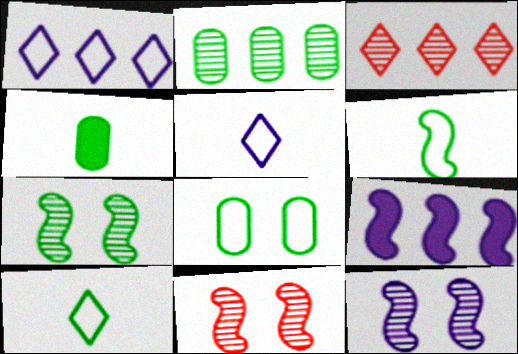[[1, 4, 11], 
[2, 4, 8], 
[6, 9, 11], 
[7, 11, 12]]